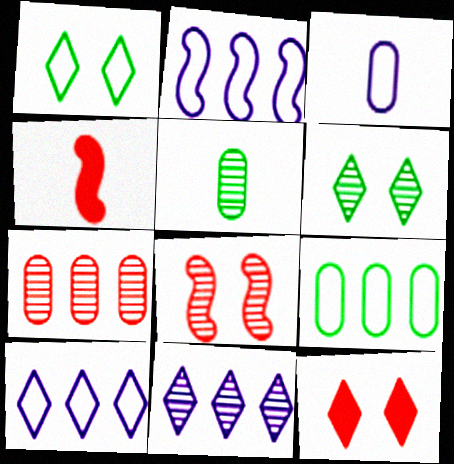[[2, 5, 12], 
[5, 8, 11]]